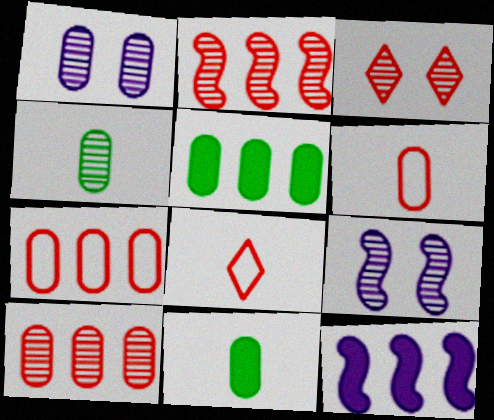[[1, 4, 10], 
[1, 5, 6], 
[1, 7, 11], 
[5, 8, 9]]